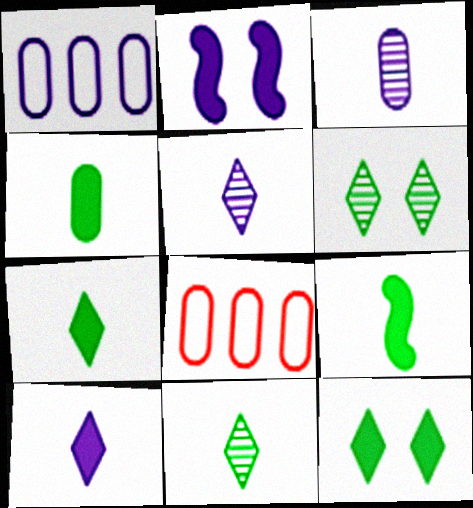[[1, 2, 5], 
[2, 8, 11], 
[4, 7, 9]]